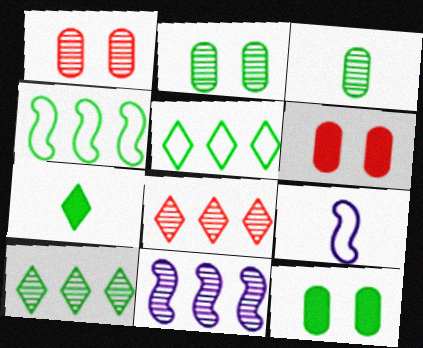[[2, 4, 7], 
[6, 9, 10], 
[8, 9, 12]]